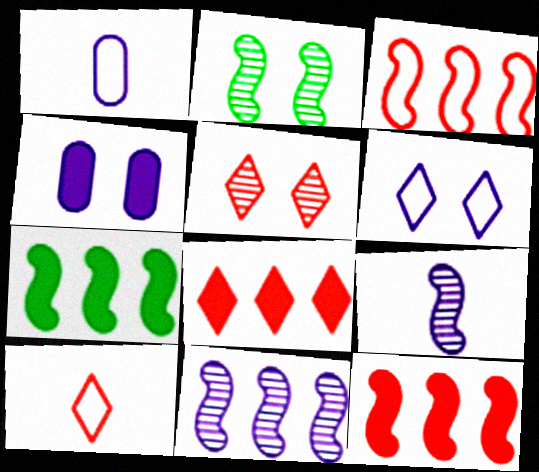[[1, 2, 8], 
[1, 5, 7], 
[3, 7, 11], 
[5, 8, 10]]